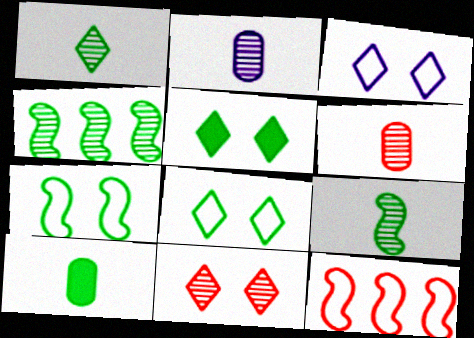[[2, 4, 11], 
[2, 5, 12], 
[3, 5, 11], 
[4, 8, 10]]